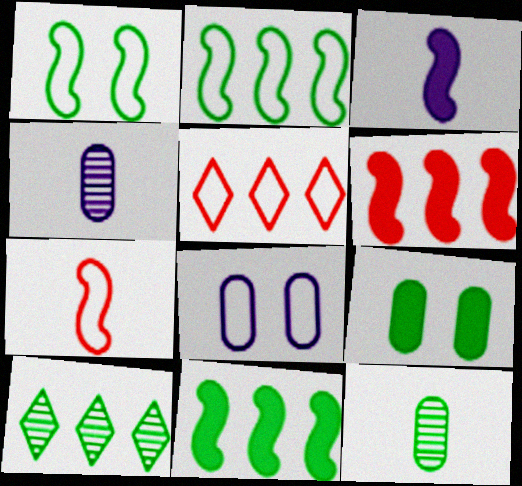[]